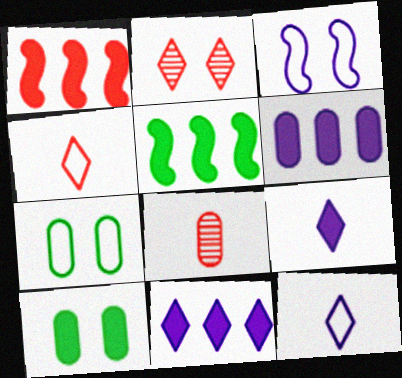[[1, 9, 10], 
[2, 3, 10], 
[6, 7, 8]]